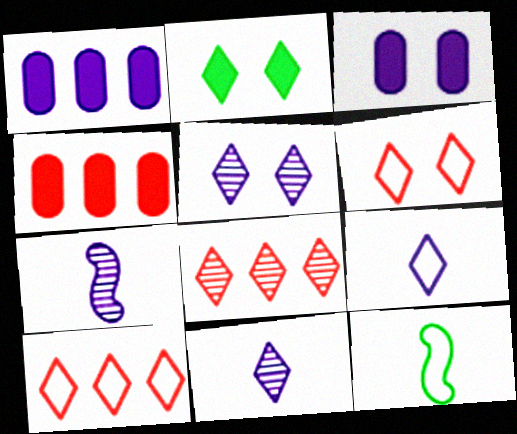[[2, 5, 6], 
[2, 8, 9], 
[2, 10, 11], 
[3, 8, 12], 
[4, 5, 12]]